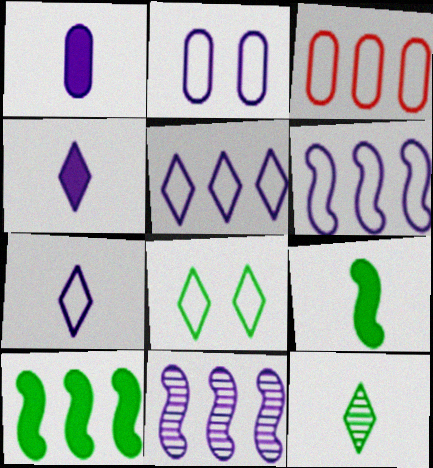[[2, 4, 11], 
[2, 6, 7]]